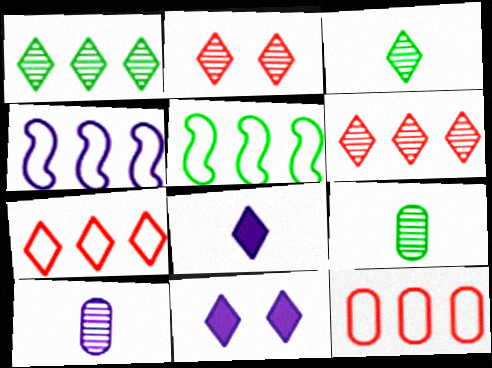[[3, 7, 11], 
[4, 10, 11]]